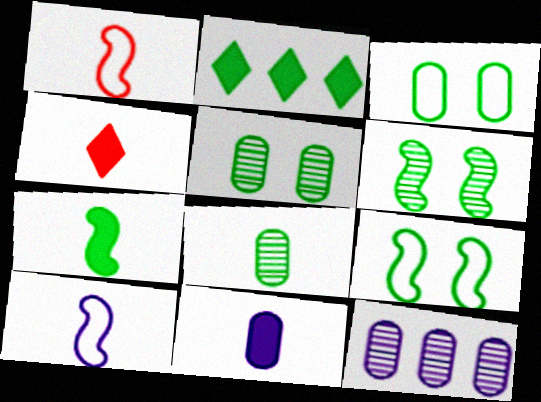[[2, 8, 9], 
[4, 7, 11], 
[4, 8, 10], 
[4, 9, 12]]